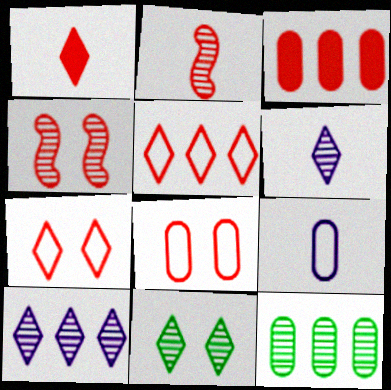[[2, 3, 7], 
[4, 6, 12]]